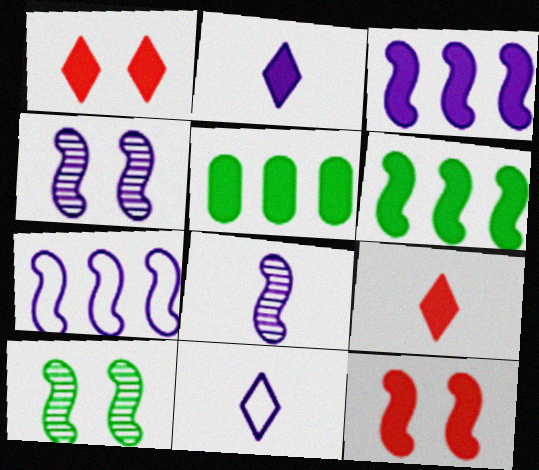[[2, 5, 12]]